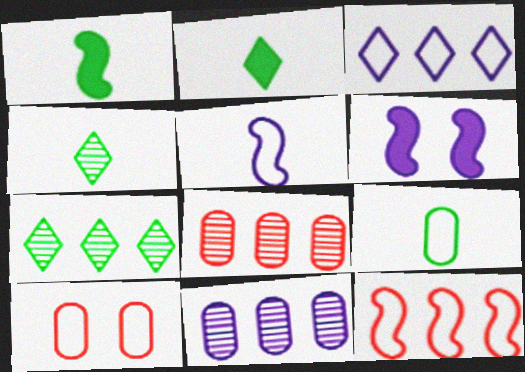[[1, 4, 9]]